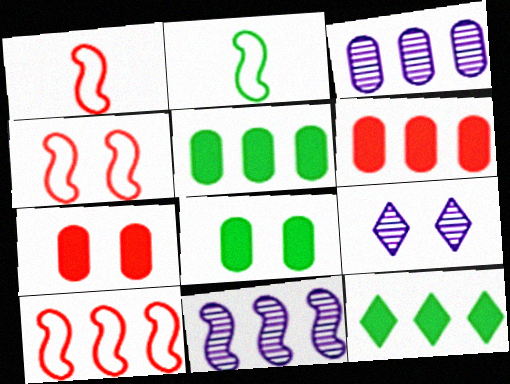[[1, 4, 10], 
[1, 5, 9], 
[2, 6, 9], 
[3, 10, 12], 
[4, 8, 9]]